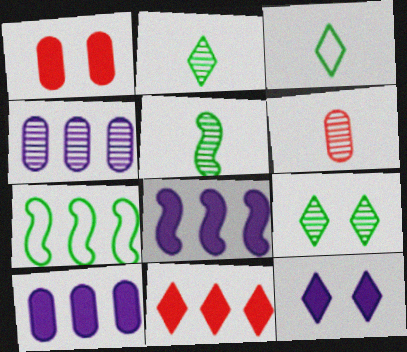[[4, 7, 11], 
[6, 7, 12]]